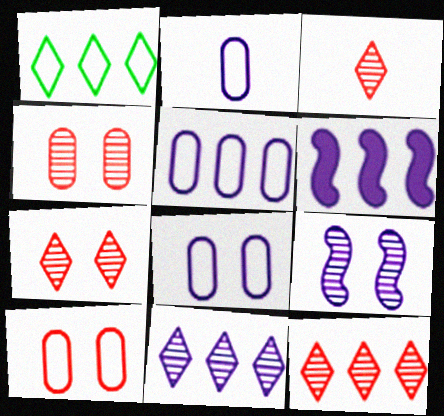[[2, 5, 8], 
[3, 7, 12], 
[5, 6, 11]]